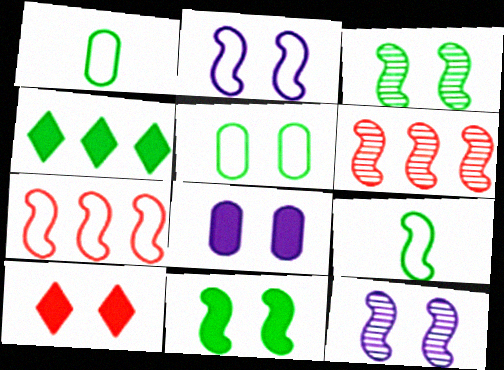[[1, 3, 4], 
[2, 7, 9], 
[5, 10, 12], 
[8, 10, 11]]